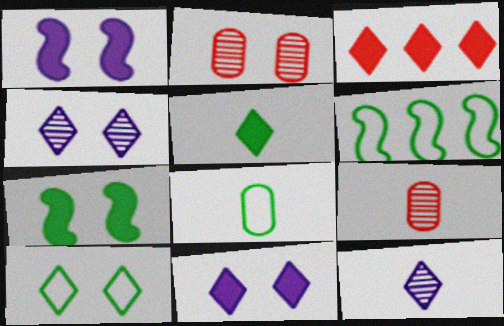[[1, 2, 10], 
[3, 5, 11], 
[3, 10, 12], 
[6, 8, 10], 
[6, 9, 11]]